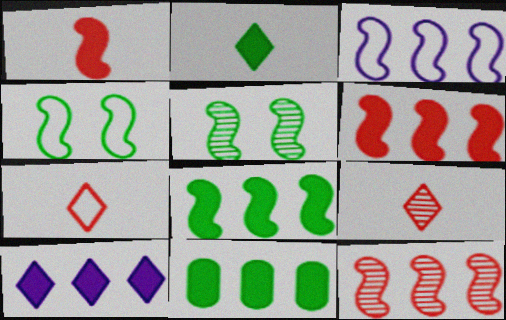[[1, 3, 5], 
[3, 8, 12], 
[6, 10, 11]]